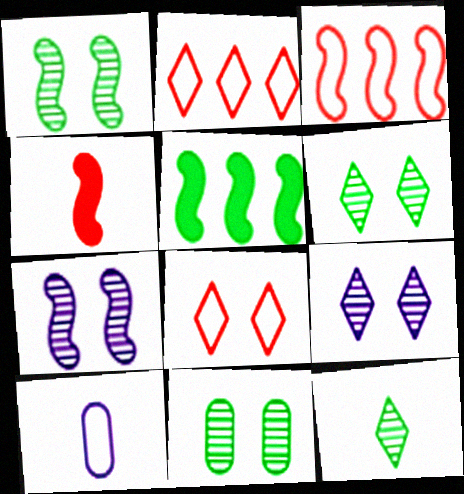[[1, 6, 11], 
[4, 10, 12]]